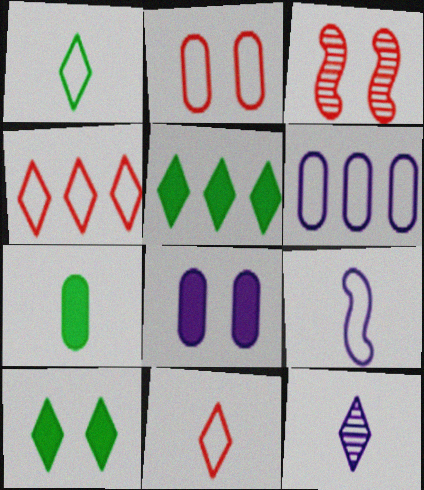[[4, 10, 12]]